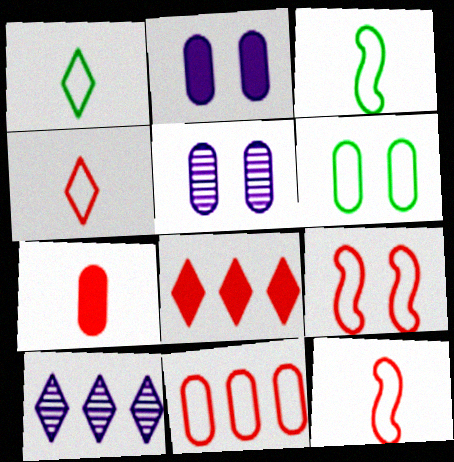[[3, 5, 8], 
[4, 9, 11]]